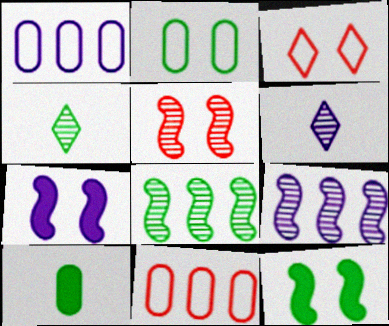[[1, 6, 7], 
[3, 9, 10], 
[4, 7, 11], 
[6, 11, 12]]